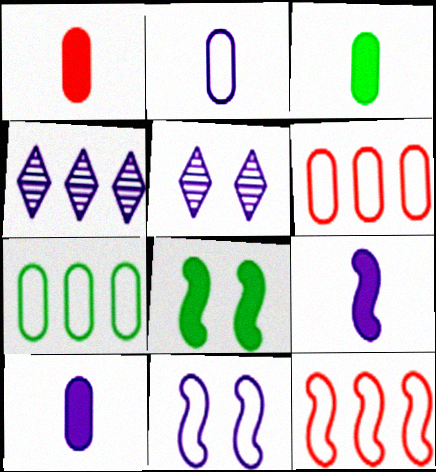[[1, 3, 10], 
[3, 5, 12], 
[4, 10, 11]]